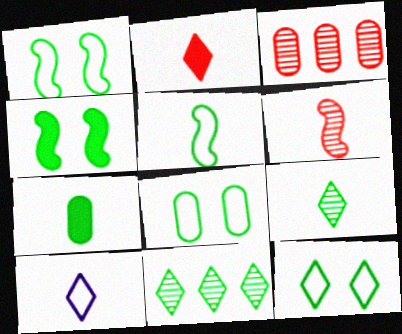[[1, 7, 11], 
[1, 8, 12], 
[2, 9, 10], 
[3, 4, 10], 
[5, 7, 9], 
[6, 7, 10]]